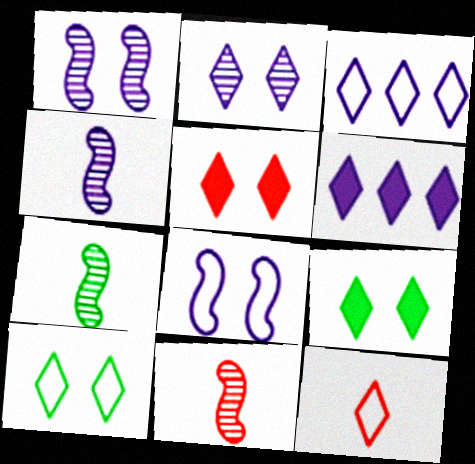[[2, 5, 10], 
[3, 10, 12], 
[4, 7, 11]]